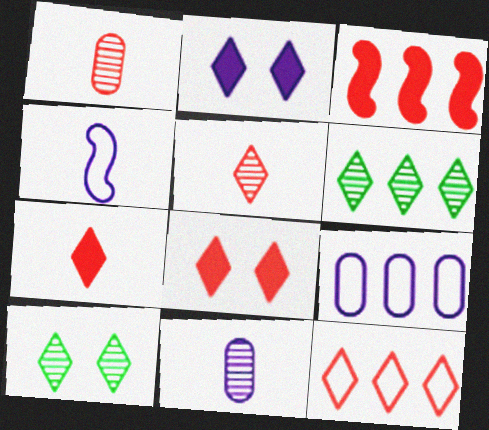[[3, 6, 9], 
[5, 8, 12]]